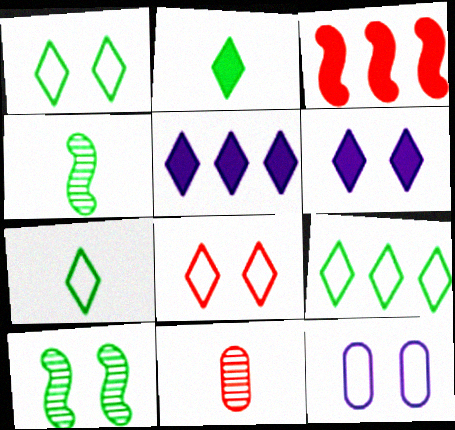[[1, 7, 9], 
[3, 8, 11]]